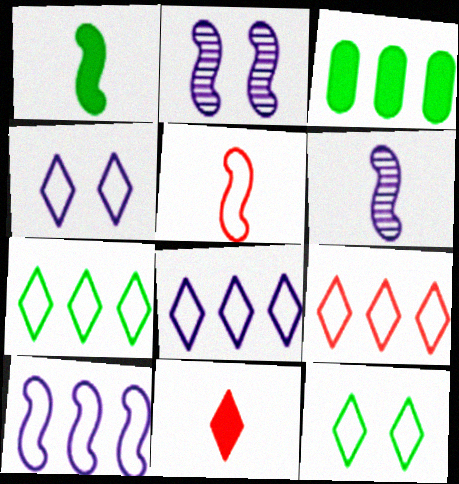[[1, 5, 6], 
[7, 8, 9]]